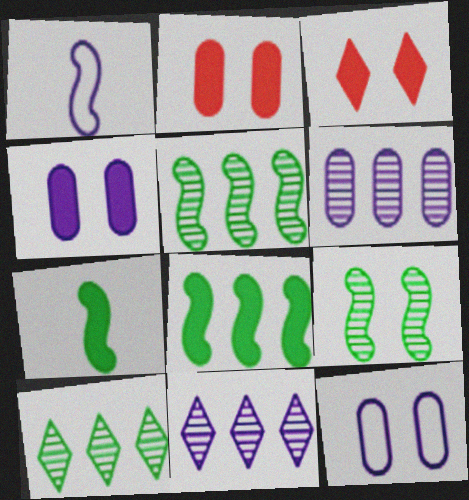[[1, 2, 10], 
[1, 4, 11], 
[3, 9, 12]]